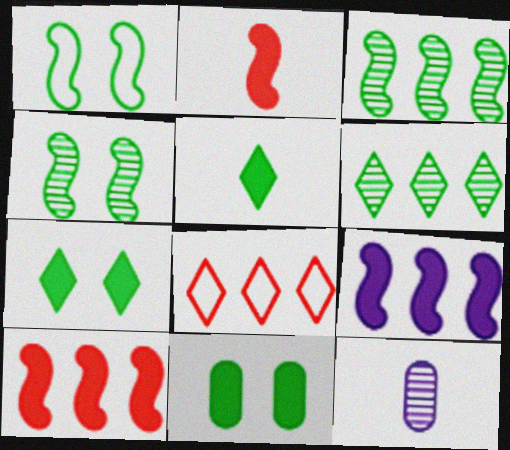[]